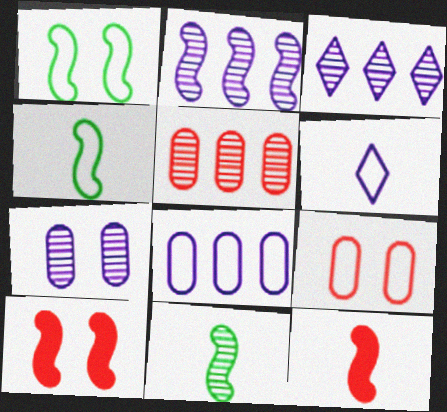[[1, 2, 12], 
[2, 4, 10]]